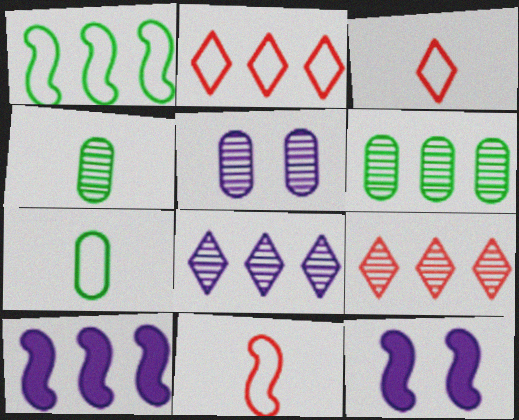[[2, 4, 12], 
[2, 6, 10], 
[3, 6, 12], 
[7, 9, 12]]